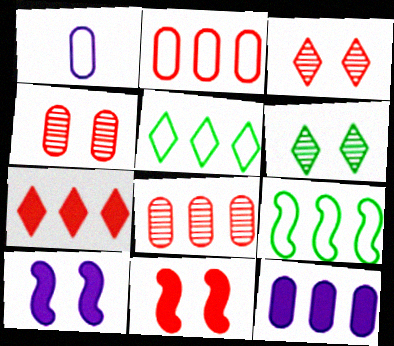[]